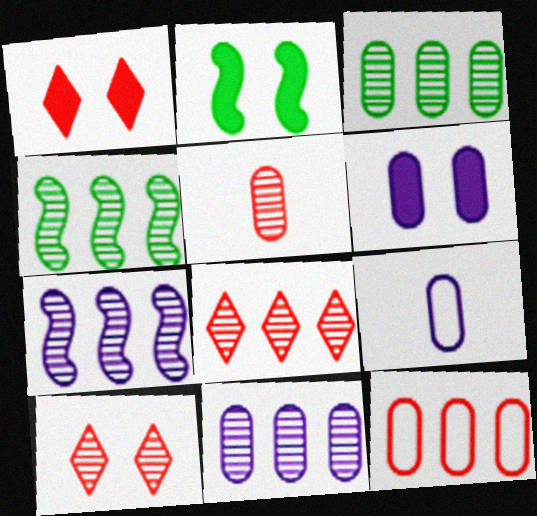[[1, 2, 6], 
[1, 4, 9], 
[2, 8, 9], 
[3, 7, 8], 
[4, 8, 11], 
[6, 9, 11]]